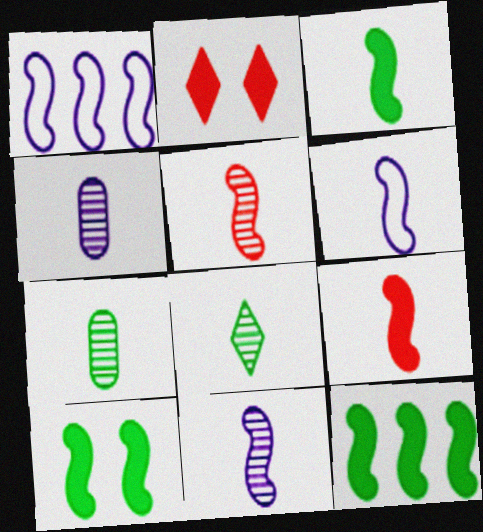[[1, 2, 7], 
[1, 5, 10], 
[3, 5, 6], 
[3, 10, 12], 
[4, 5, 8]]